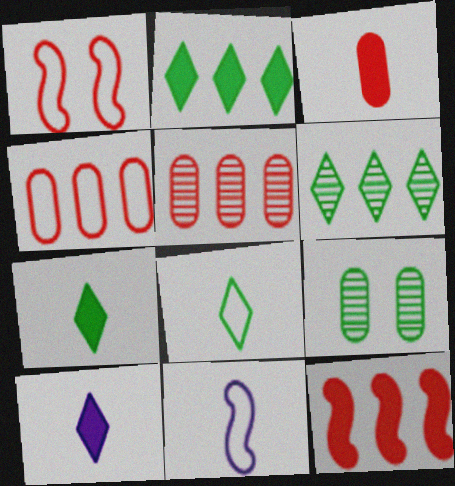[]